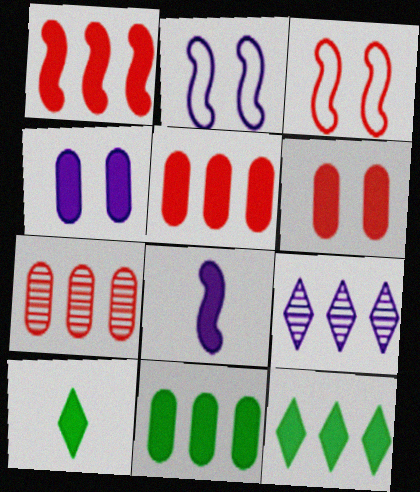[[1, 4, 10], 
[2, 7, 10], 
[6, 8, 12]]